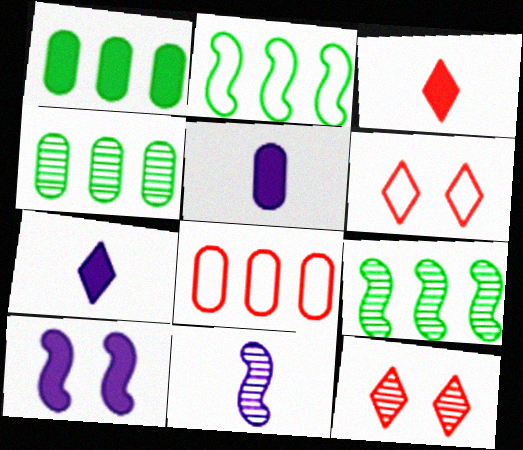[[1, 3, 10], 
[1, 6, 11], 
[2, 5, 12], 
[4, 11, 12], 
[5, 6, 9]]